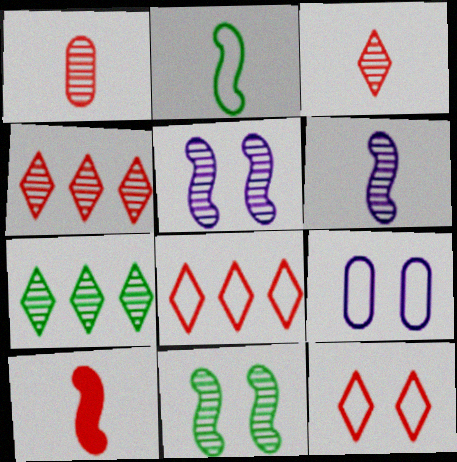[[1, 5, 7], 
[2, 6, 10], 
[2, 8, 9], 
[7, 9, 10]]